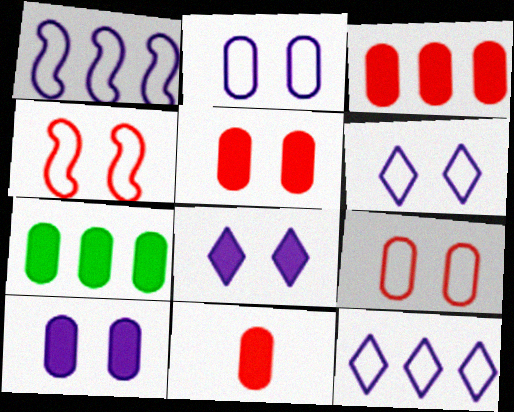[[3, 5, 11], 
[7, 10, 11]]